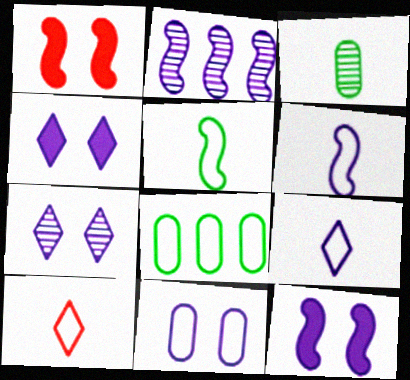[[1, 2, 5], 
[2, 6, 12], 
[7, 11, 12]]